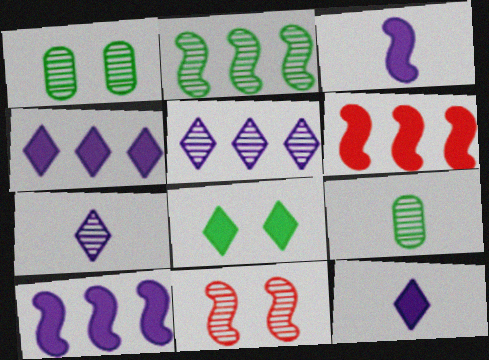[[5, 9, 11]]